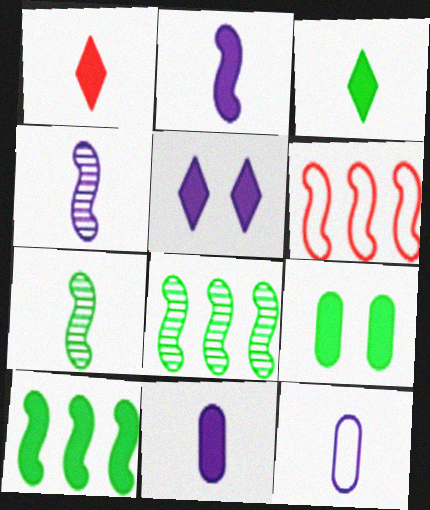[[1, 7, 12], 
[3, 9, 10]]